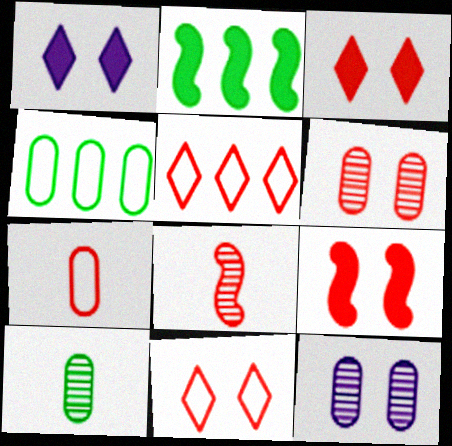[[1, 4, 8], 
[6, 9, 11]]